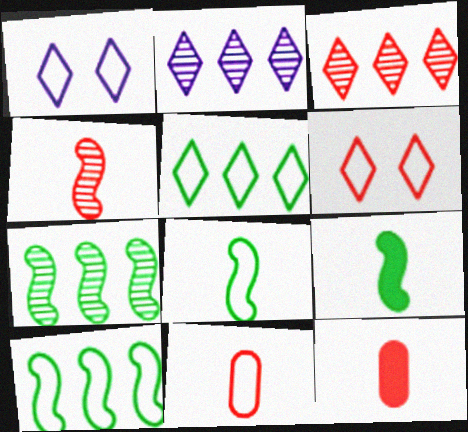[[1, 7, 12], 
[1, 10, 11]]